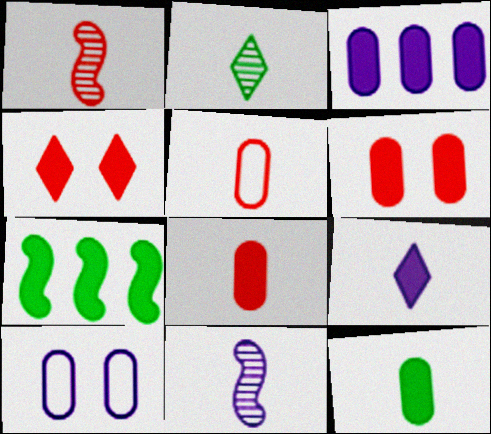[[3, 6, 12], 
[6, 7, 9]]